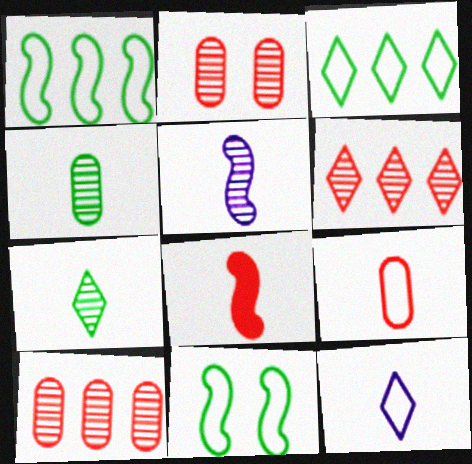[[4, 8, 12]]